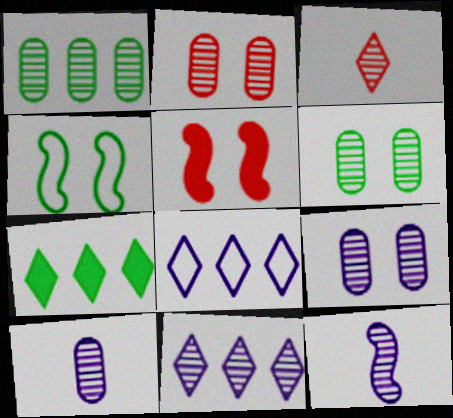[[1, 2, 10], 
[2, 6, 9], 
[9, 11, 12]]